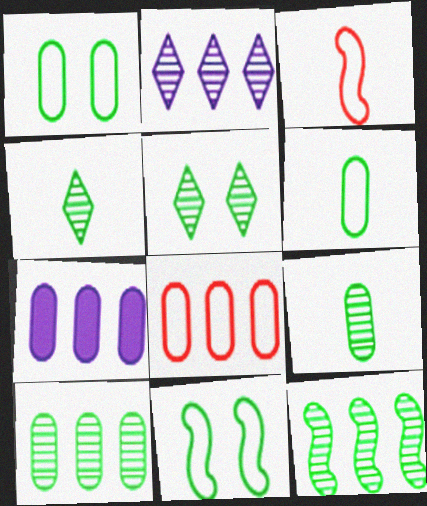[[3, 5, 7], 
[5, 9, 12], 
[7, 8, 10]]